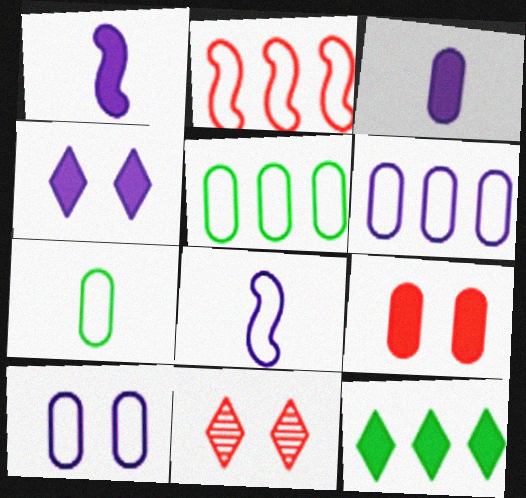[[1, 5, 11], 
[1, 9, 12]]